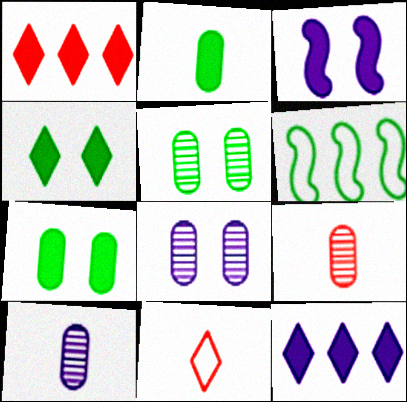[[1, 2, 3]]